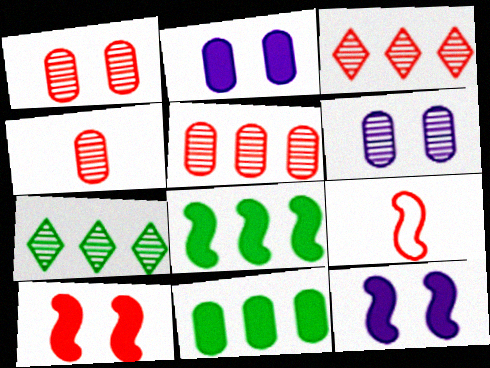[[1, 4, 5], 
[2, 7, 9]]